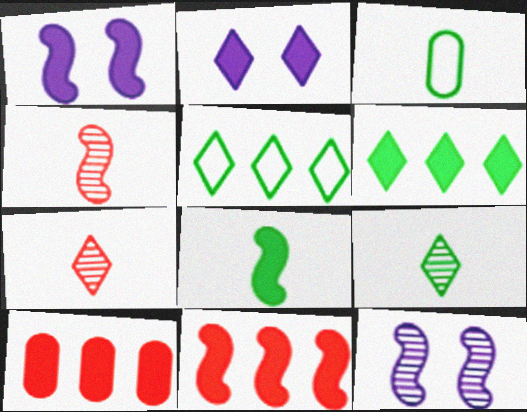[[1, 8, 11], 
[2, 5, 7], 
[2, 8, 10], 
[3, 8, 9]]